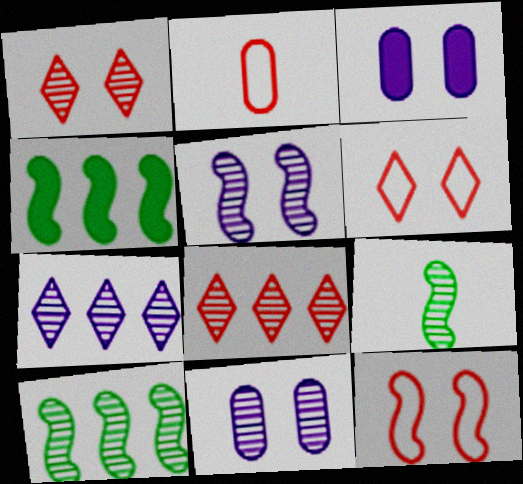[[8, 9, 11]]